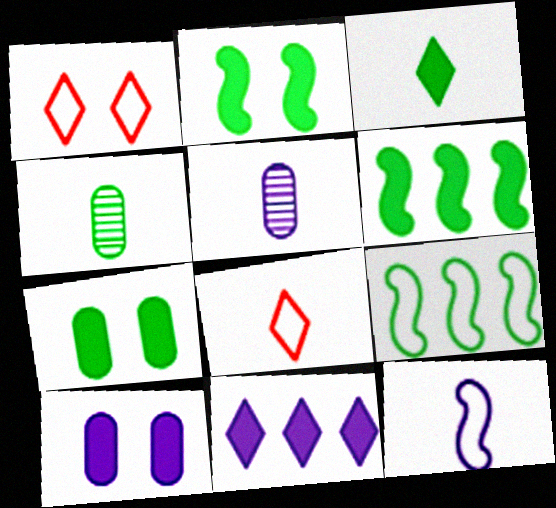[[1, 5, 6], 
[3, 6, 7]]